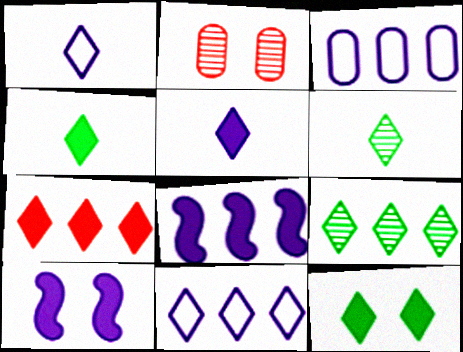[[5, 7, 12], 
[7, 9, 11]]